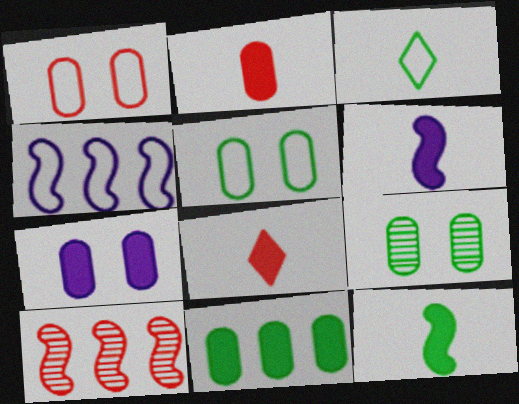[[1, 3, 4], 
[1, 7, 9], 
[1, 8, 10], 
[2, 7, 11], 
[3, 7, 10], 
[4, 8, 9]]